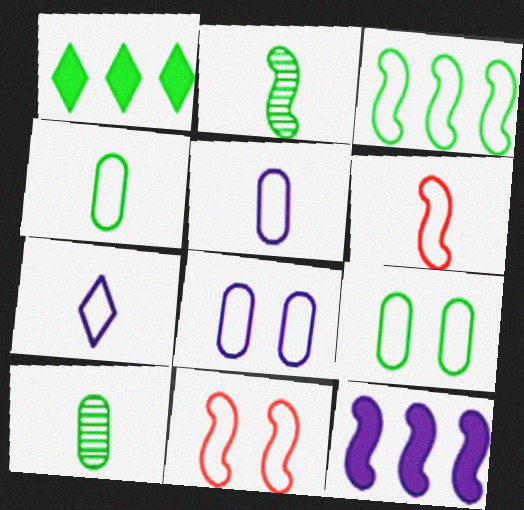[[1, 2, 9], 
[2, 11, 12], 
[4, 6, 7]]